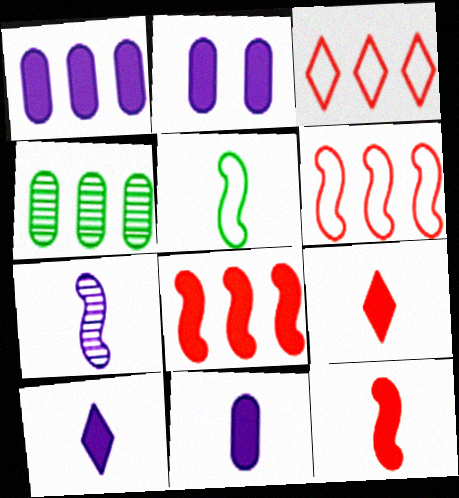[[1, 2, 11], 
[5, 7, 12]]